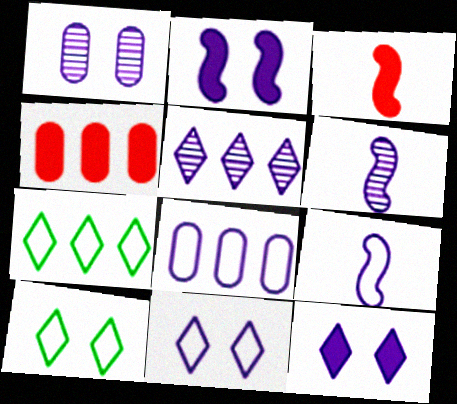[[1, 2, 11], 
[1, 3, 7], 
[1, 5, 6], 
[4, 6, 10], 
[6, 8, 12], 
[8, 9, 11]]